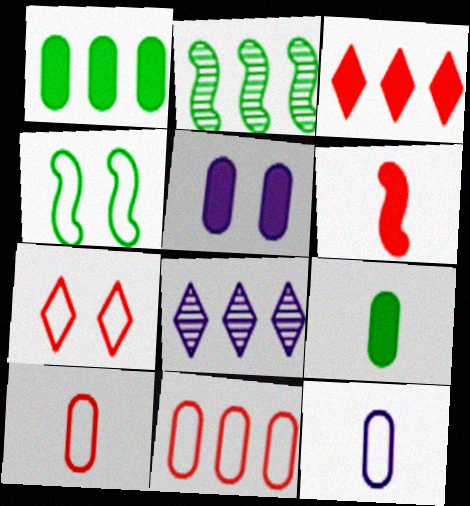[]